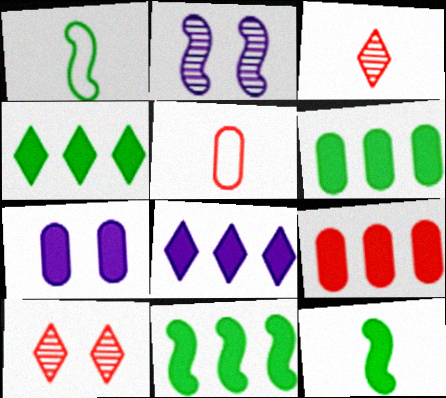[[2, 4, 5], 
[4, 6, 11], 
[8, 9, 11]]